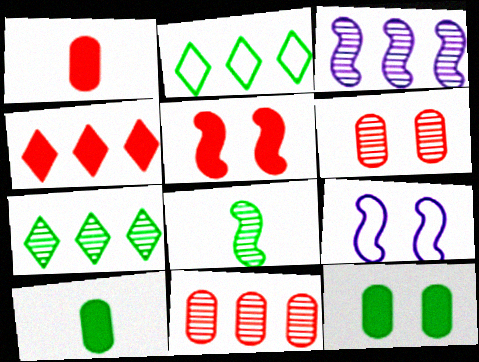[[1, 4, 5], 
[1, 7, 9], 
[2, 8, 12], 
[3, 7, 11]]